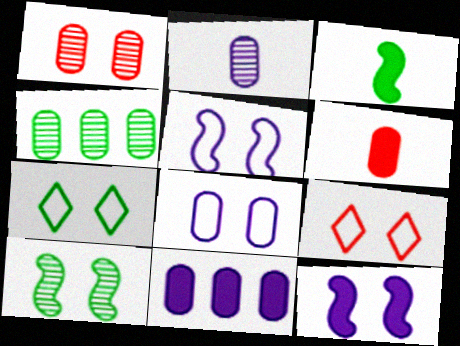[[1, 2, 4], 
[1, 7, 12], 
[2, 8, 11], 
[3, 4, 7], 
[4, 6, 8]]